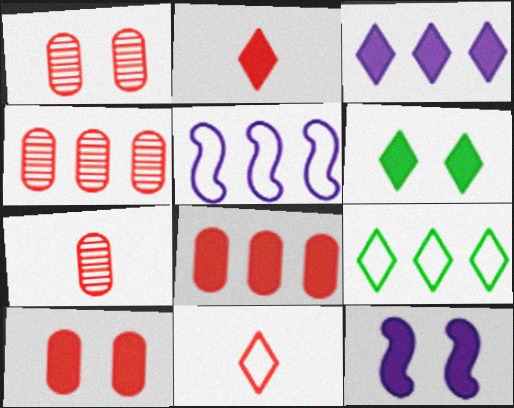[[1, 4, 7], 
[2, 3, 6], 
[5, 6, 7], 
[6, 10, 12], 
[7, 9, 12]]